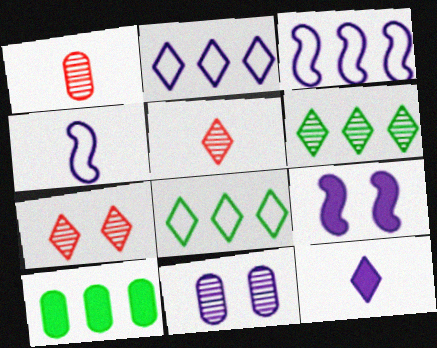[[1, 8, 9], 
[3, 11, 12], 
[4, 7, 10], 
[7, 8, 12]]